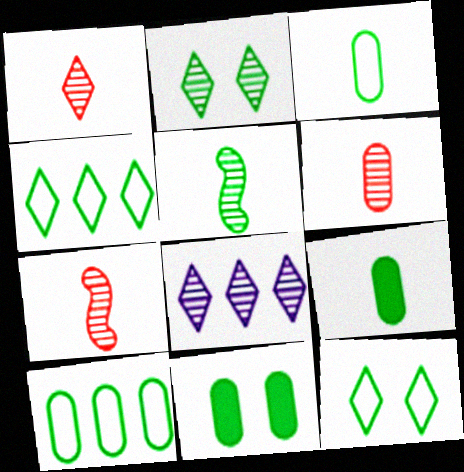[[1, 2, 8], 
[1, 6, 7], 
[4, 5, 11]]